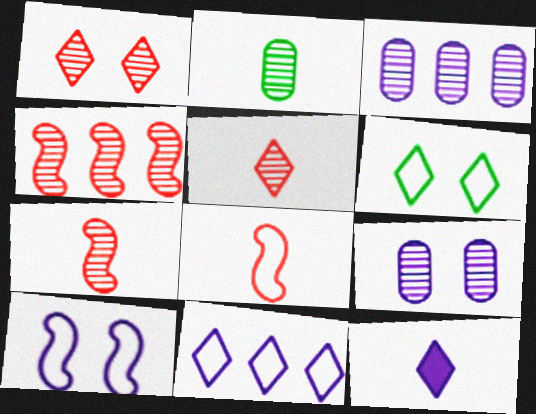[[2, 8, 12], 
[3, 10, 12]]